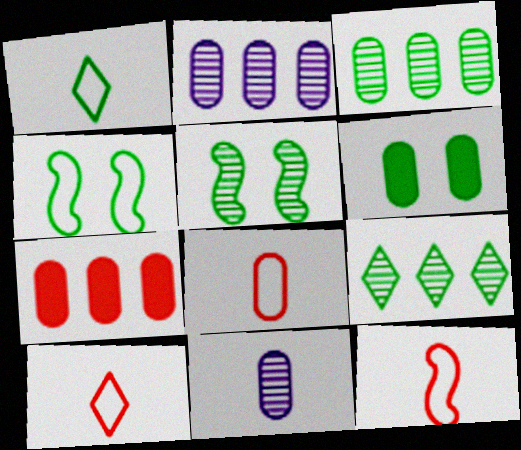[[2, 6, 8], 
[8, 10, 12]]